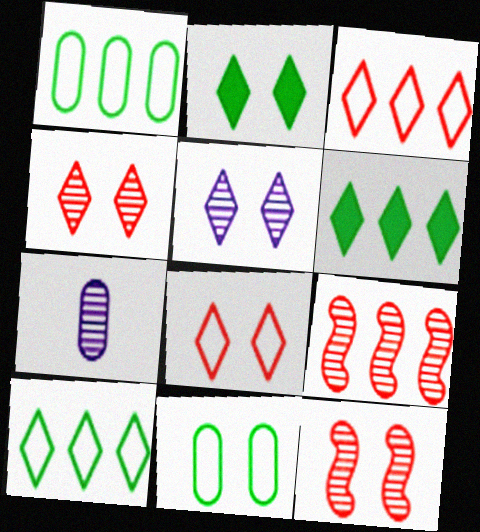[[2, 5, 8]]